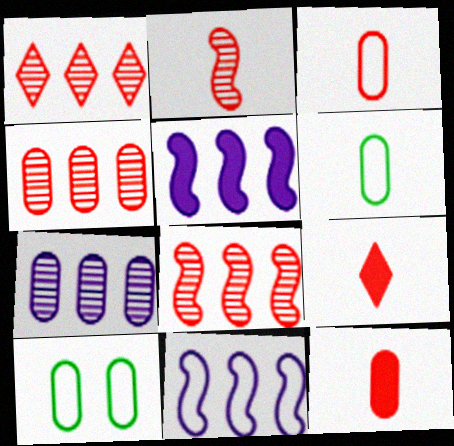[[1, 4, 8], 
[2, 3, 9], 
[7, 10, 12]]